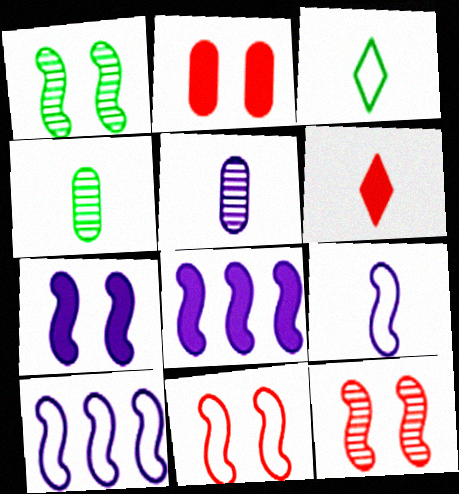[[1, 7, 11], 
[4, 6, 9]]